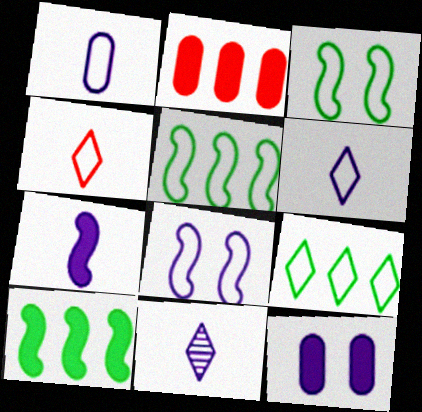[[1, 7, 11], 
[2, 3, 11]]